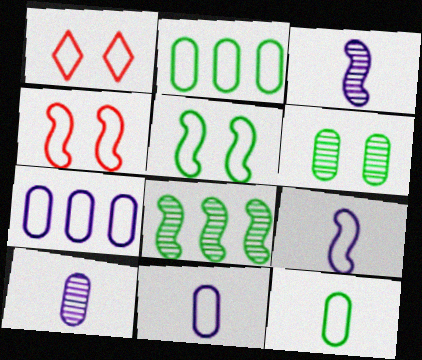[[1, 2, 9]]